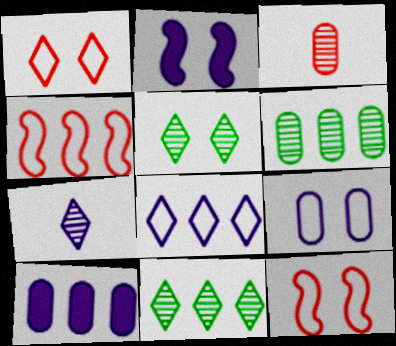[[4, 10, 11]]